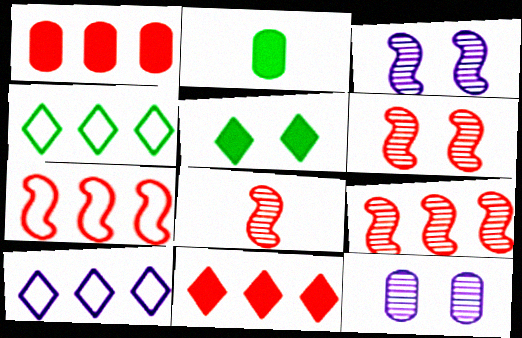[[2, 6, 10], 
[6, 8, 9]]